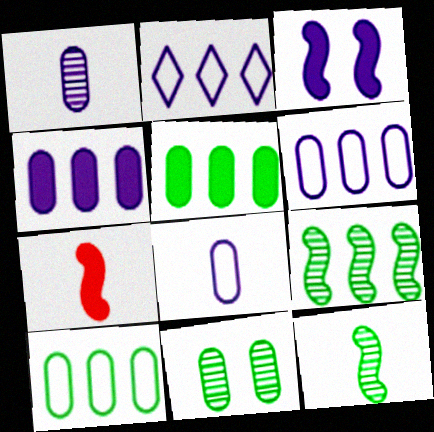[[1, 2, 3], 
[2, 7, 11]]